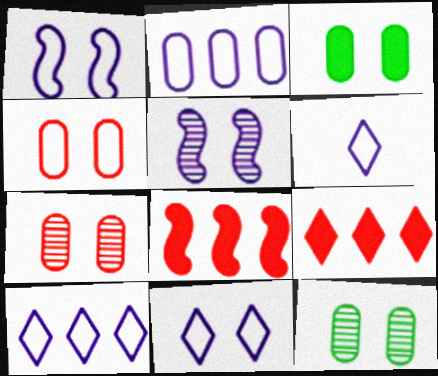[[1, 2, 6], 
[6, 8, 12], 
[6, 10, 11]]